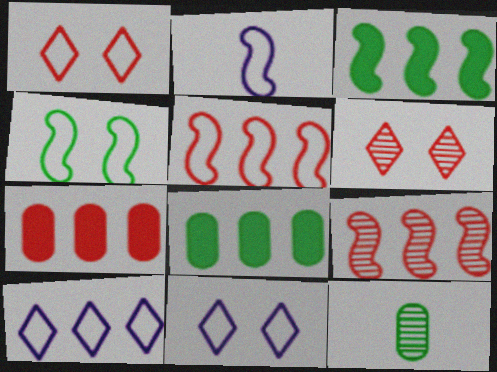[[2, 4, 5], 
[2, 6, 8], 
[8, 9, 10]]